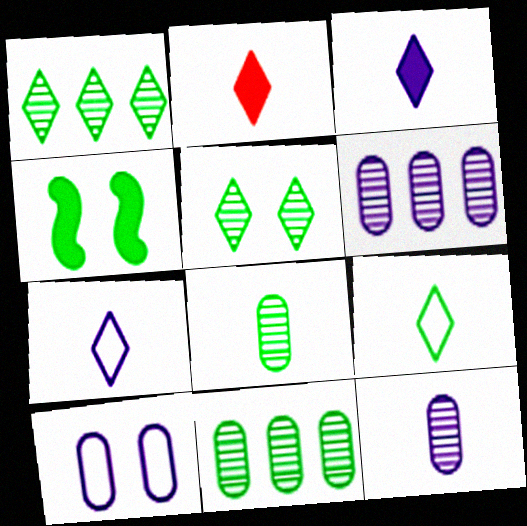[[4, 9, 11]]